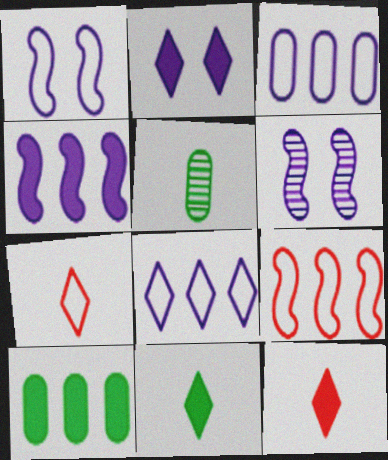[[2, 5, 9], 
[6, 7, 10]]